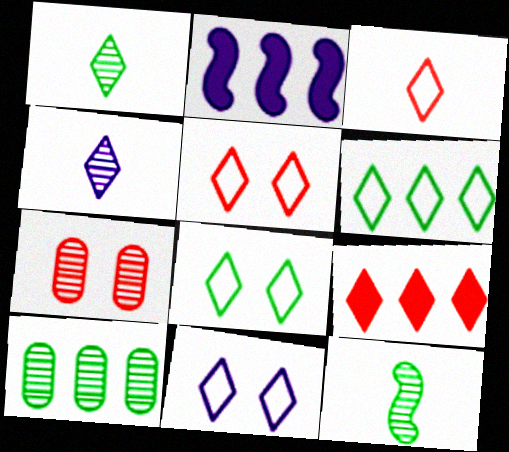[[1, 9, 11], 
[3, 6, 11], 
[4, 8, 9], 
[5, 8, 11]]